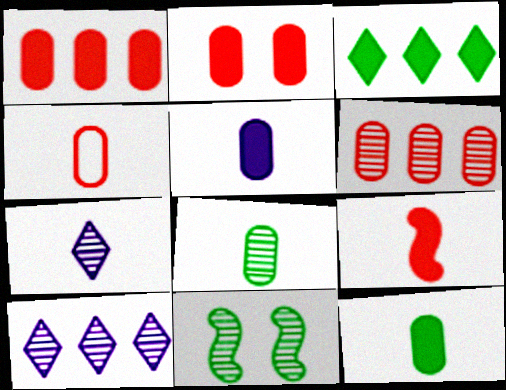[[2, 4, 6], 
[4, 5, 8], 
[6, 7, 11]]